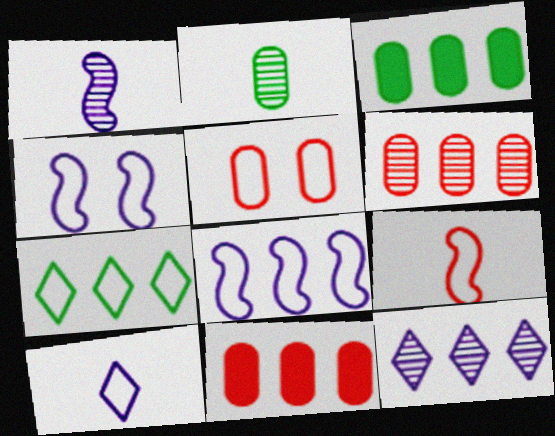[]